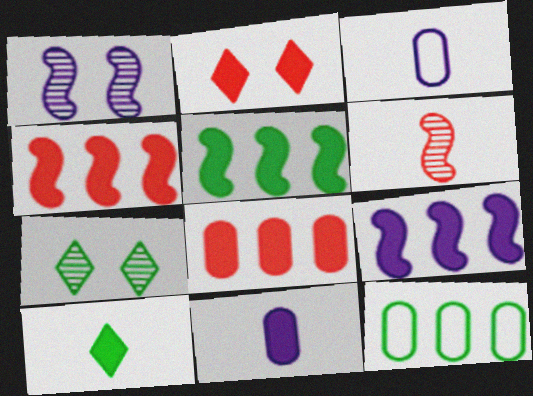[[2, 5, 11], 
[3, 4, 7], 
[3, 6, 10], 
[4, 5, 9]]